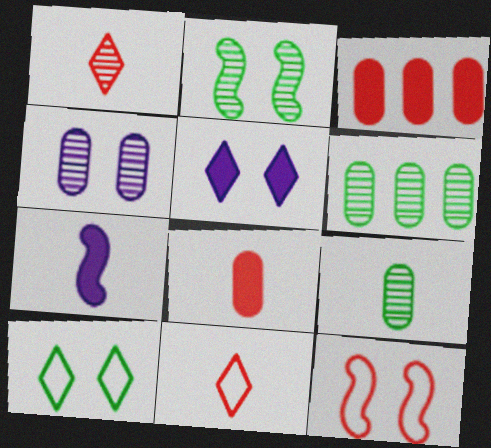[[1, 3, 12], 
[7, 9, 11]]